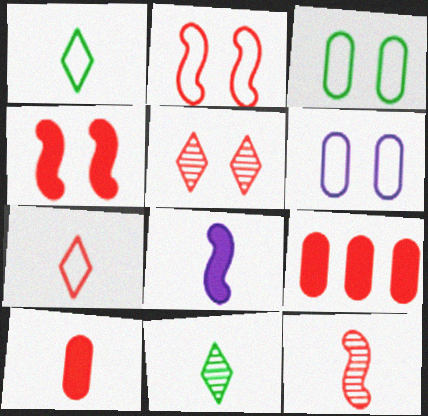[[7, 10, 12]]